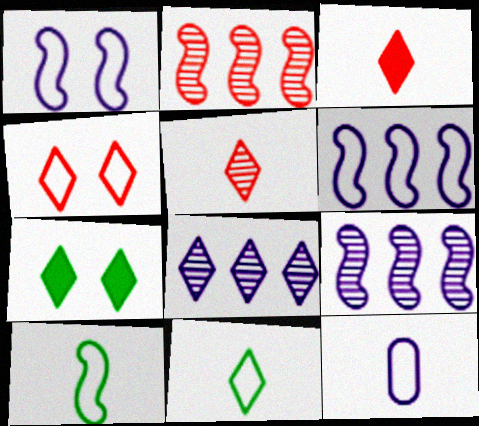[[2, 7, 12]]